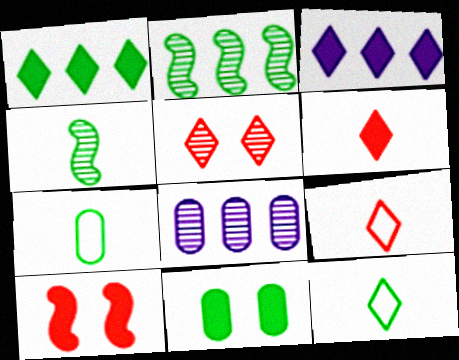[[2, 11, 12], 
[3, 5, 12], 
[4, 5, 8], 
[8, 10, 12]]